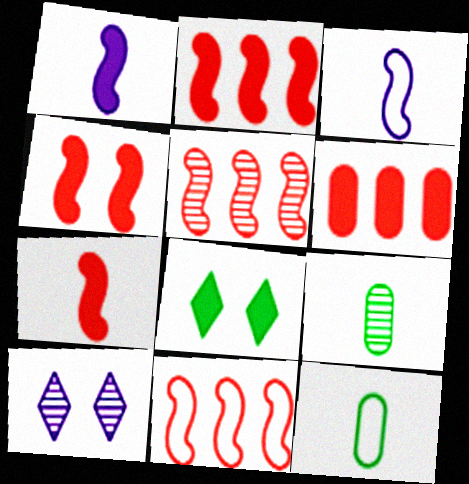[[1, 6, 8], 
[2, 4, 7], 
[2, 5, 11], 
[2, 10, 12], 
[5, 9, 10]]